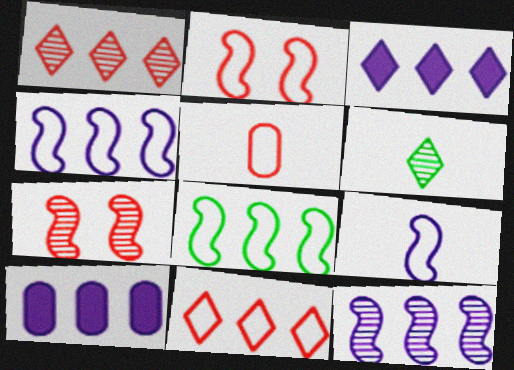[[1, 8, 10], 
[2, 5, 11], 
[2, 6, 10], 
[2, 8, 9]]